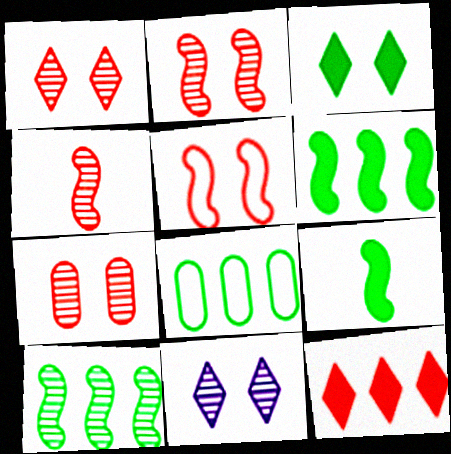[[1, 2, 7]]